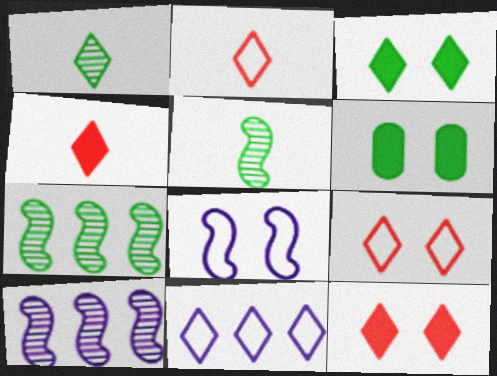[[1, 11, 12], 
[2, 6, 10]]